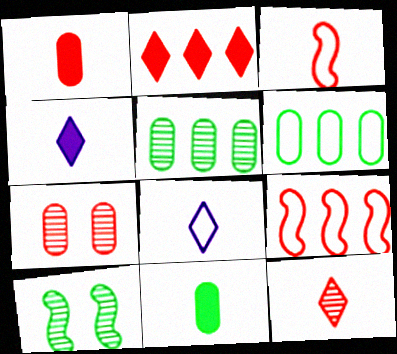[[1, 3, 12], 
[2, 3, 7]]